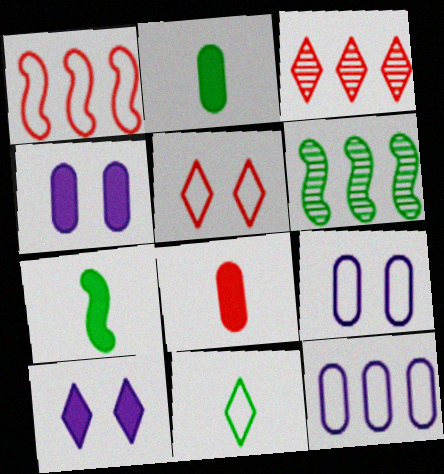[[1, 9, 11], 
[3, 7, 9], 
[3, 10, 11]]